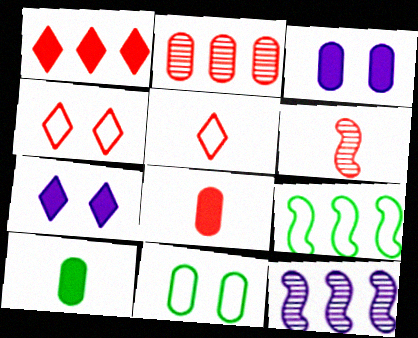[[4, 10, 12], 
[5, 6, 8]]